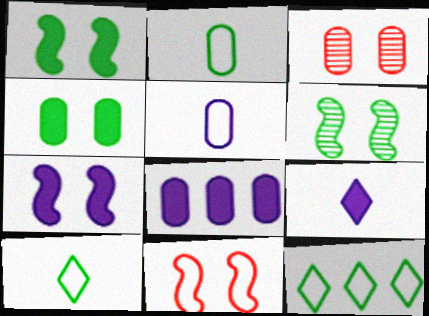[[2, 3, 8], 
[5, 11, 12], 
[6, 7, 11], 
[7, 8, 9]]